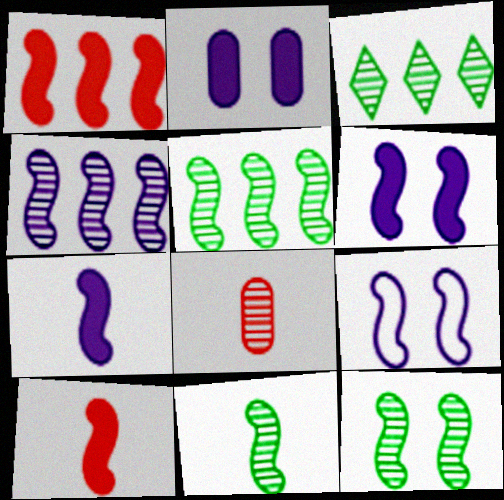[[1, 9, 11], 
[4, 7, 9], 
[5, 9, 10], 
[5, 11, 12]]